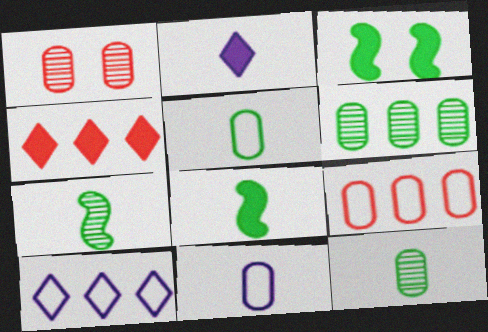[[1, 8, 10]]